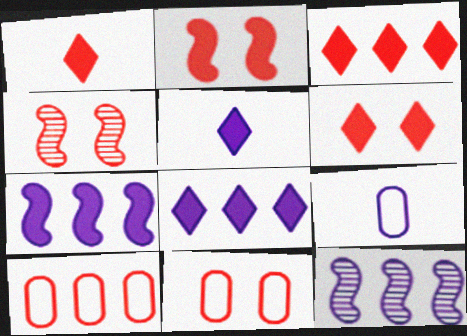[[1, 3, 6], 
[1, 4, 10], 
[4, 6, 11]]